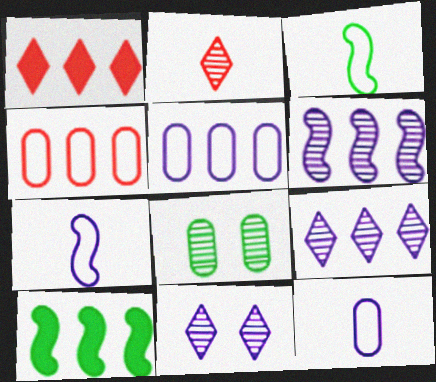[[1, 7, 8], 
[2, 6, 8], 
[4, 9, 10]]